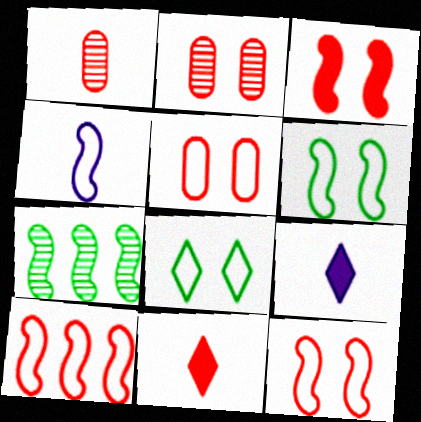[[2, 10, 11], 
[3, 4, 7], 
[4, 6, 10], 
[5, 7, 9]]